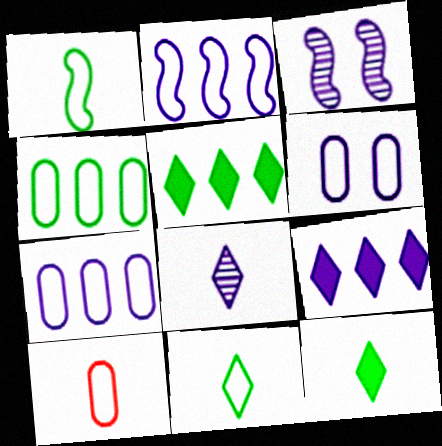[[3, 5, 10], 
[4, 6, 10]]